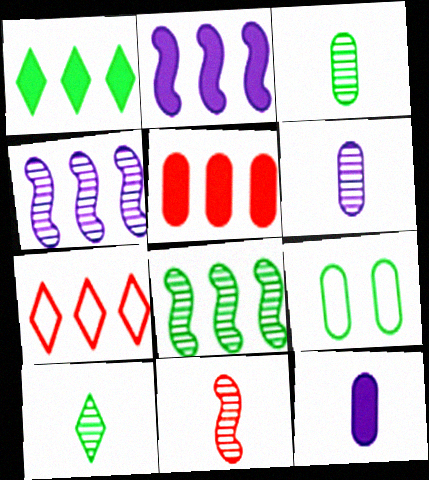[[1, 2, 5], 
[5, 6, 9], 
[6, 10, 11]]